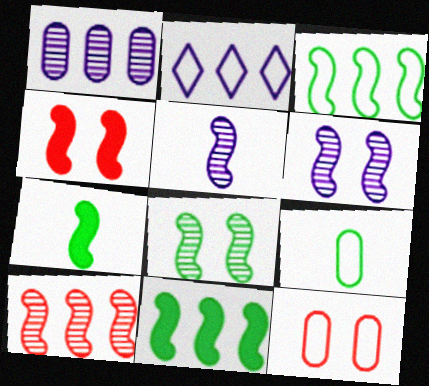[[3, 4, 5], 
[3, 7, 8], 
[5, 8, 10]]